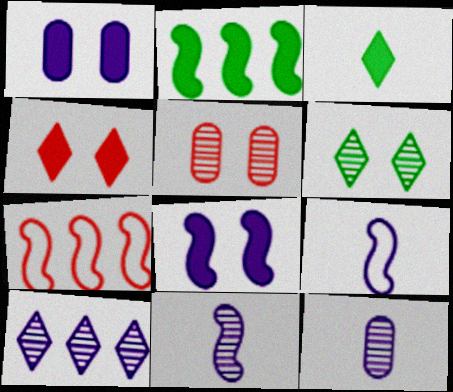[[1, 9, 10]]